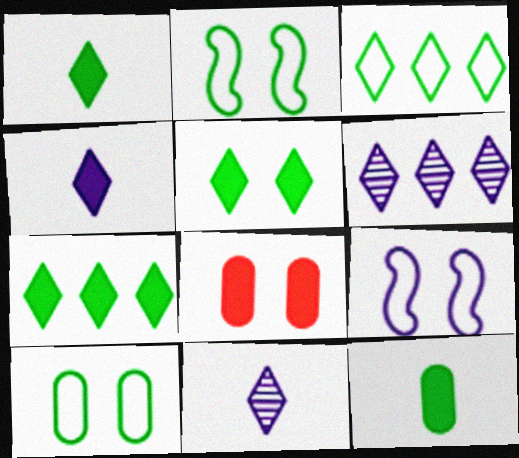[[1, 5, 7]]